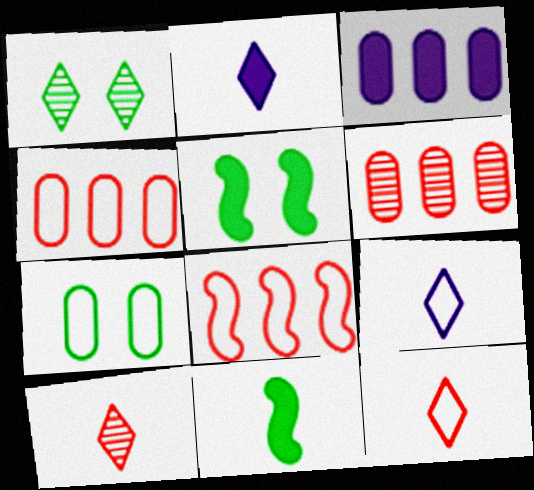[[1, 5, 7], 
[5, 6, 9], 
[7, 8, 9]]